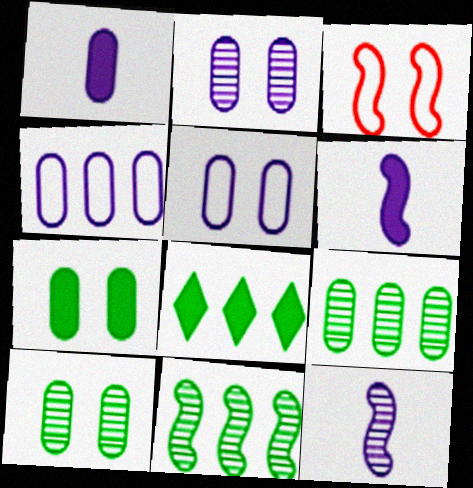[[1, 2, 4], 
[3, 6, 11]]